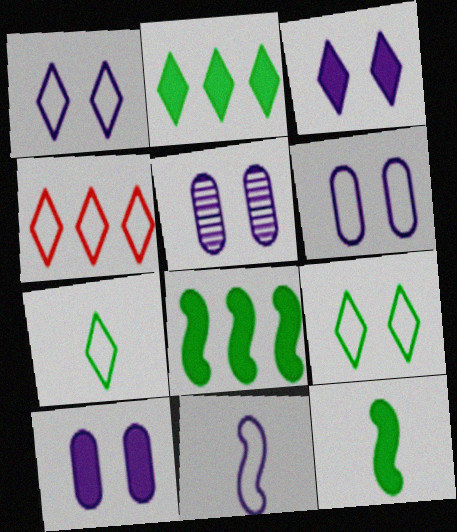[[1, 4, 7], 
[4, 5, 12], 
[5, 6, 10]]